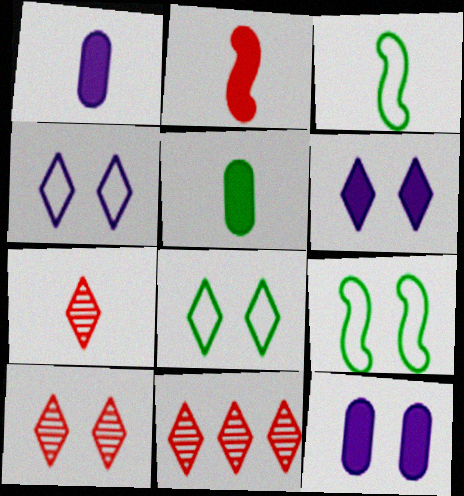[[1, 3, 7], 
[1, 9, 11], 
[3, 11, 12], 
[6, 8, 10], 
[7, 10, 11], 
[9, 10, 12]]